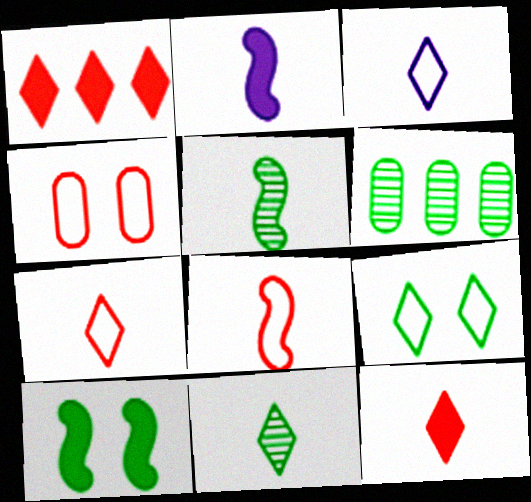[[2, 5, 8], 
[3, 11, 12]]